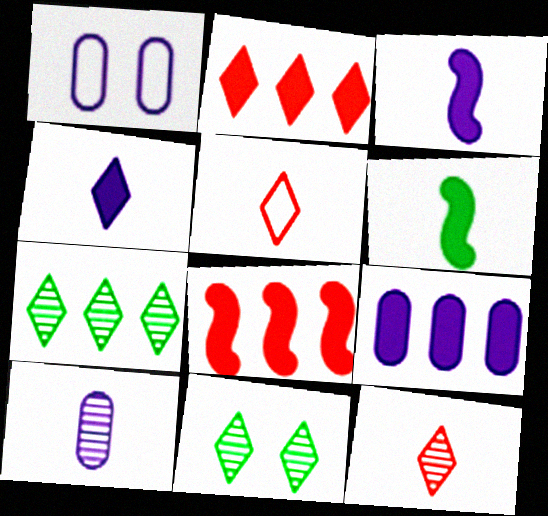[[1, 9, 10], 
[5, 6, 10]]